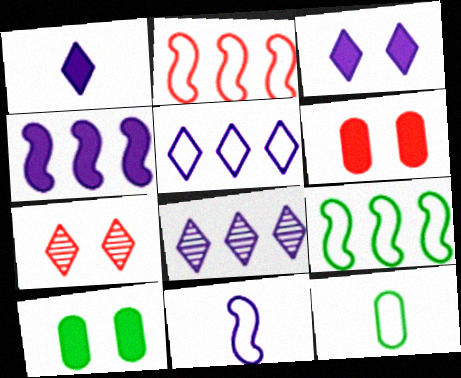[[4, 7, 12]]